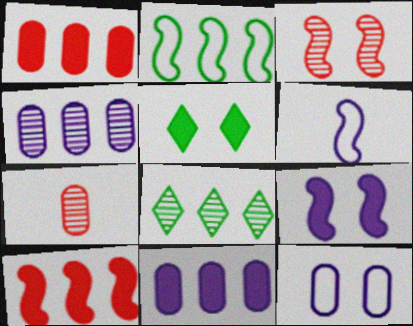[[3, 5, 12]]